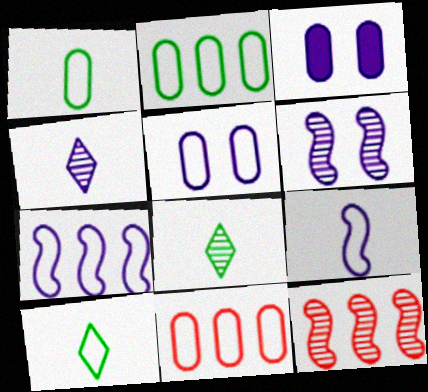[[1, 5, 11], 
[3, 4, 7], 
[3, 10, 12]]